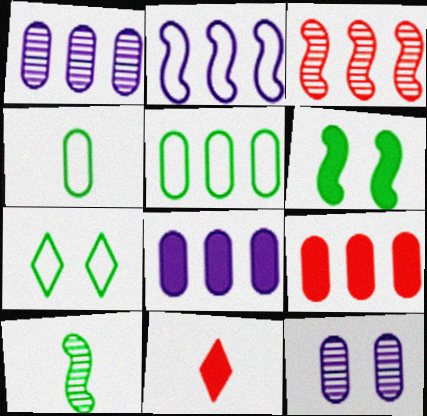[[1, 5, 9], 
[4, 9, 12], 
[6, 8, 11]]